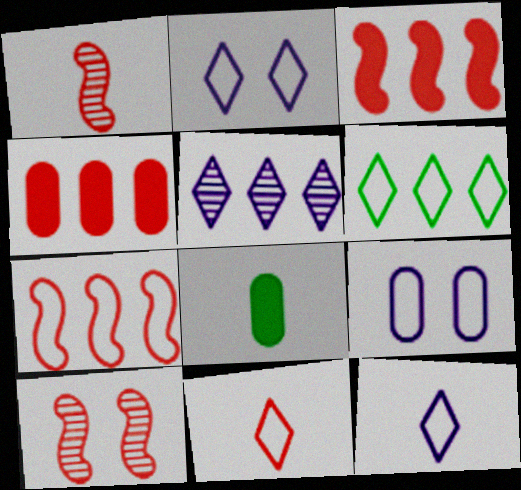[[1, 8, 12], 
[2, 6, 11], 
[4, 10, 11]]